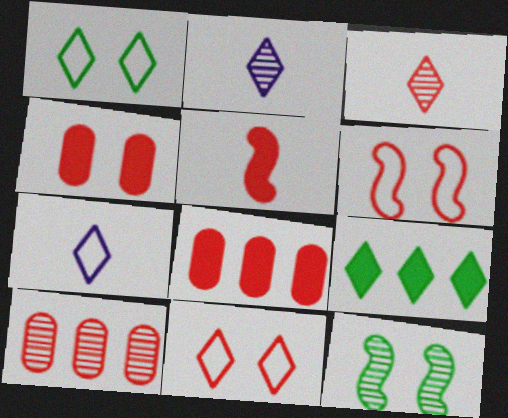[[2, 9, 11], 
[2, 10, 12], 
[3, 6, 8], 
[5, 10, 11], 
[7, 8, 12]]